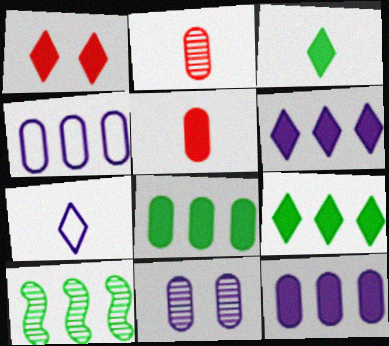[[1, 3, 6]]